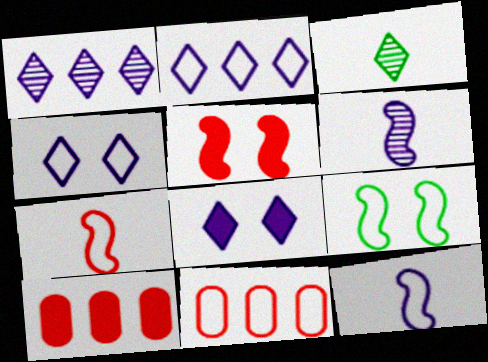[]